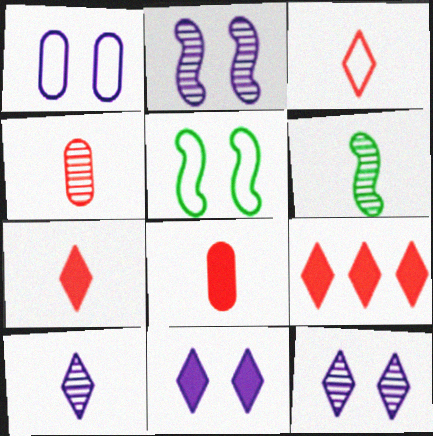[[1, 2, 11], 
[1, 6, 9], 
[4, 6, 10]]